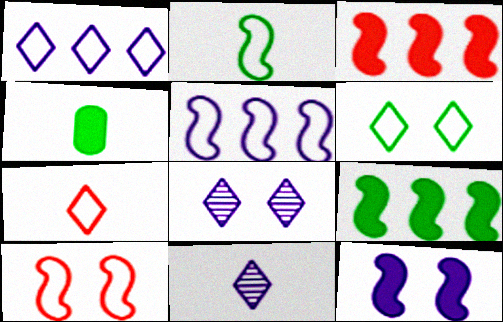[[1, 6, 7], 
[2, 5, 10]]